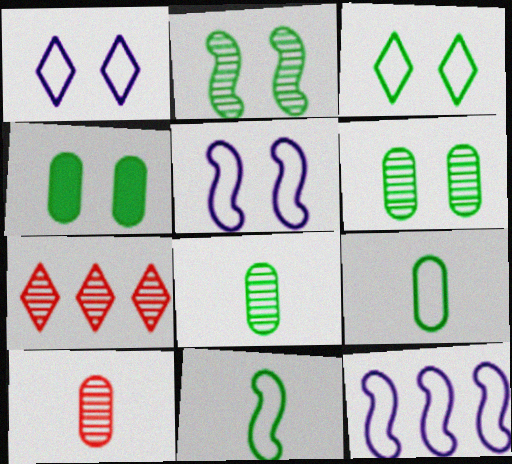[[2, 3, 4]]